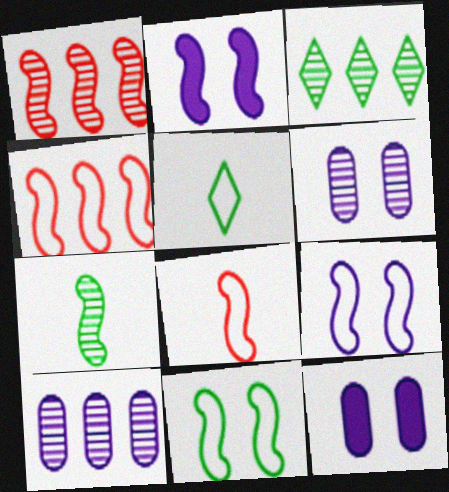[[1, 3, 10], 
[1, 5, 12], 
[2, 4, 7], 
[3, 8, 12]]